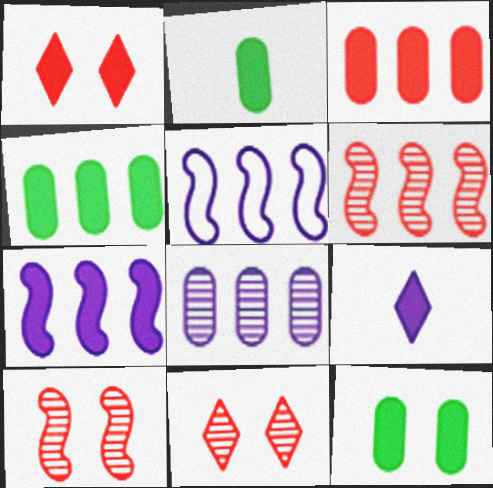[[1, 2, 7], 
[2, 4, 12], 
[2, 5, 11]]